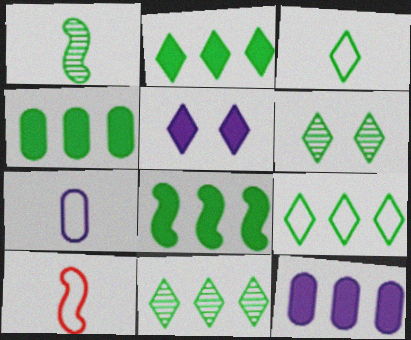[[2, 3, 6], 
[2, 4, 8], 
[2, 9, 11], 
[3, 7, 10], 
[6, 10, 12]]